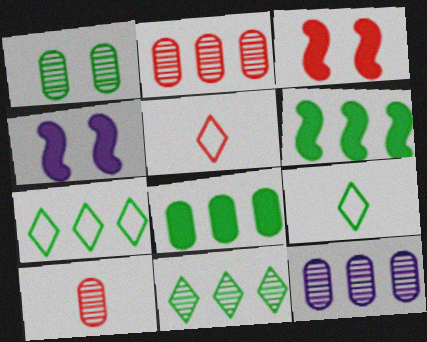[[1, 6, 9], 
[1, 10, 12], 
[2, 3, 5], 
[2, 4, 9], 
[3, 9, 12], 
[4, 7, 10]]